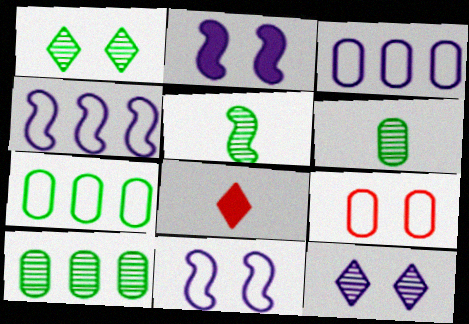[[1, 2, 9], 
[1, 5, 10], 
[8, 10, 11]]